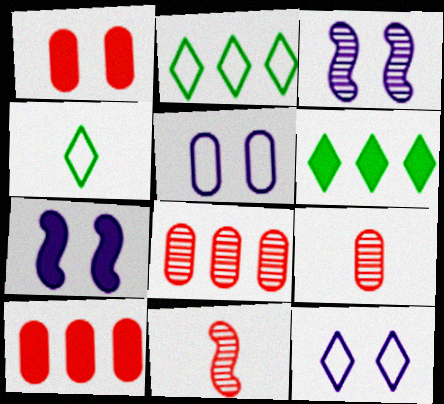[[2, 7, 9], 
[3, 4, 10], 
[4, 7, 8], 
[5, 6, 11]]